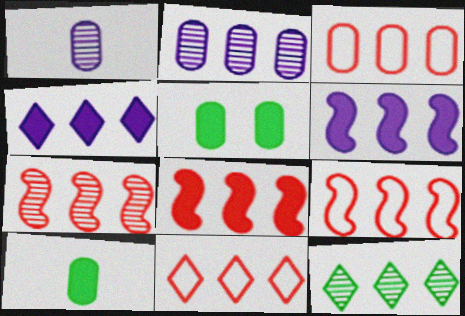[[1, 3, 5], 
[2, 7, 12], 
[3, 6, 12], 
[3, 9, 11], 
[4, 11, 12], 
[7, 8, 9]]